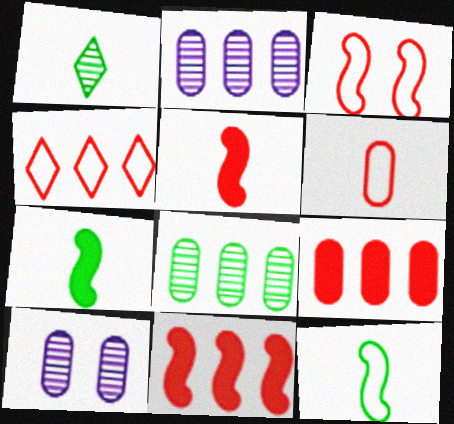[[3, 4, 6], 
[4, 7, 10]]